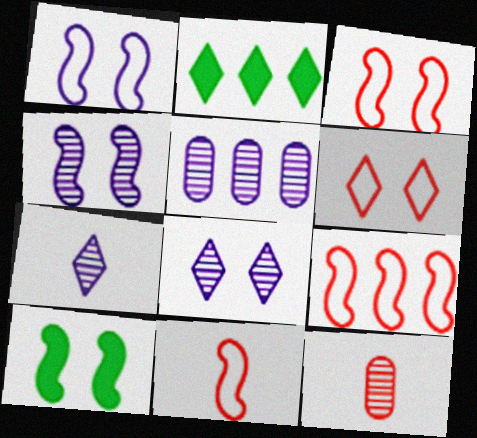[[1, 2, 12], 
[2, 5, 9], 
[2, 6, 7], 
[3, 4, 10], 
[3, 9, 11], 
[4, 5, 7]]